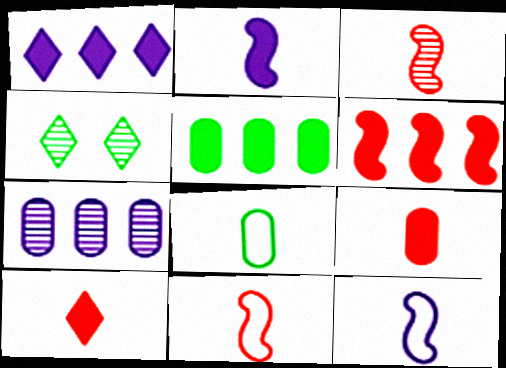[[1, 5, 6], 
[3, 4, 7]]